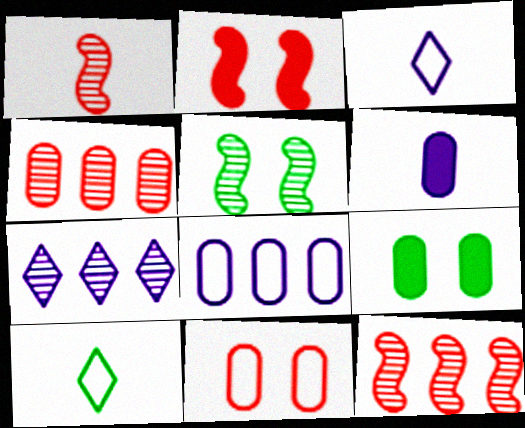[[1, 6, 10], 
[3, 9, 12]]